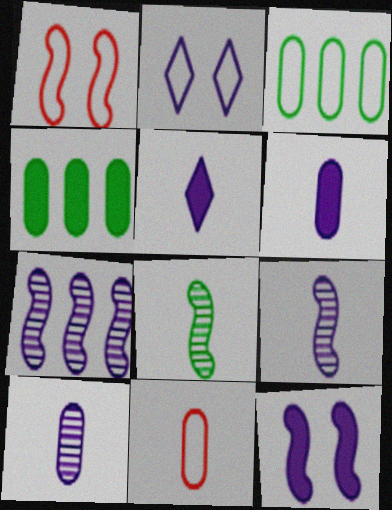[[2, 6, 7], 
[5, 8, 11]]